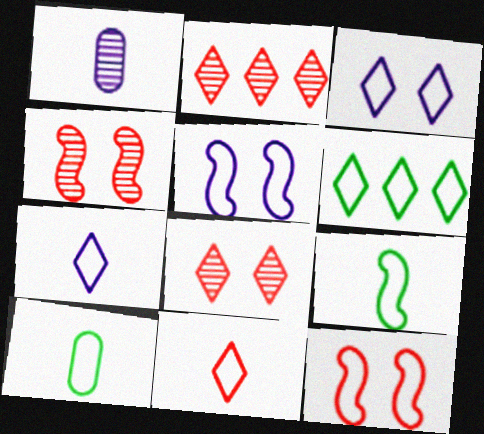[[3, 6, 11]]